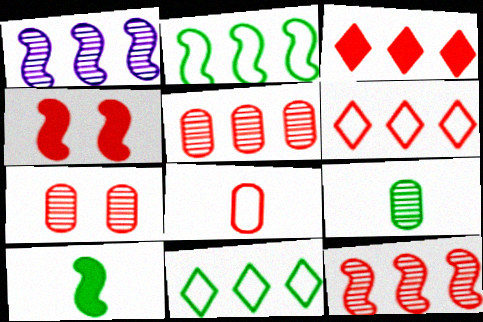[]